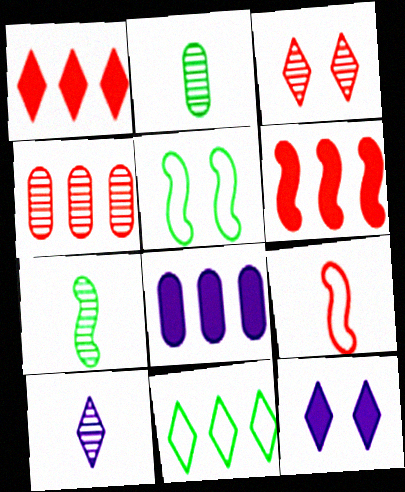[]